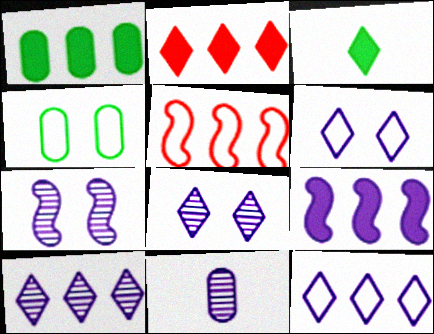[[1, 2, 9], 
[1, 5, 10], 
[6, 9, 11], 
[7, 10, 11]]